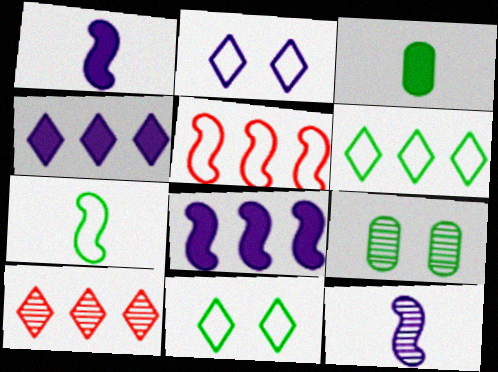[[4, 6, 10], 
[9, 10, 12]]